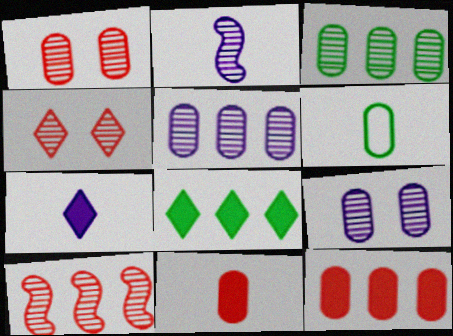[[2, 3, 4], 
[6, 9, 12]]